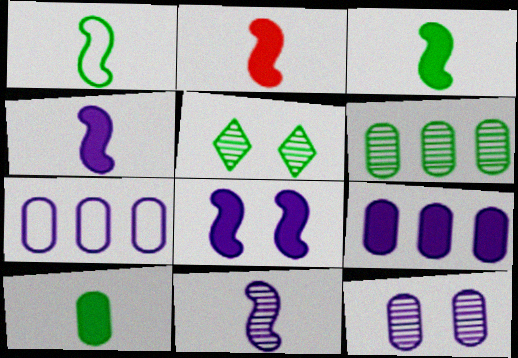[[1, 2, 11], 
[2, 3, 4], 
[2, 5, 7]]